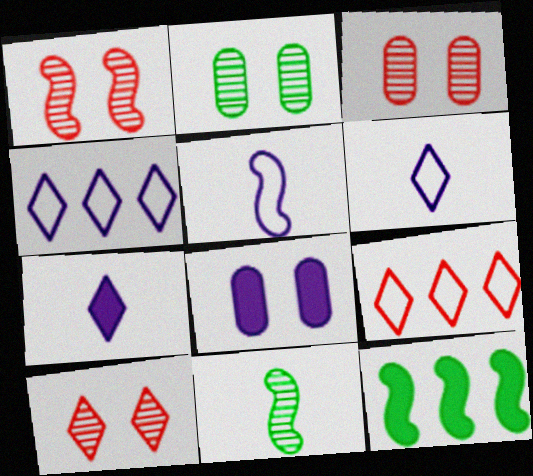[[1, 3, 10], 
[1, 5, 12], 
[3, 6, 12], 
[8, 9, 11]]